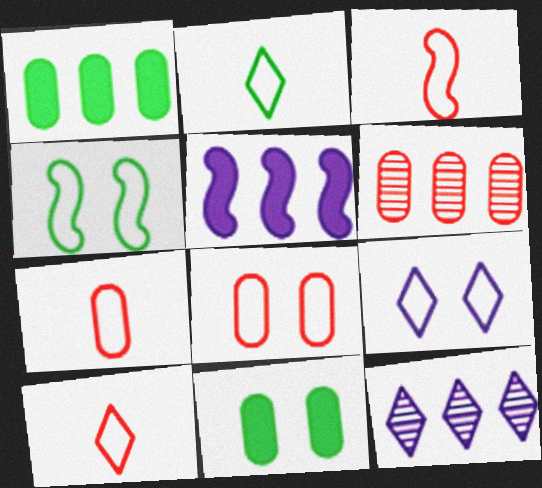[[3, 7, 10], 
[3, 11, 12], 
[4, 8, 9]]